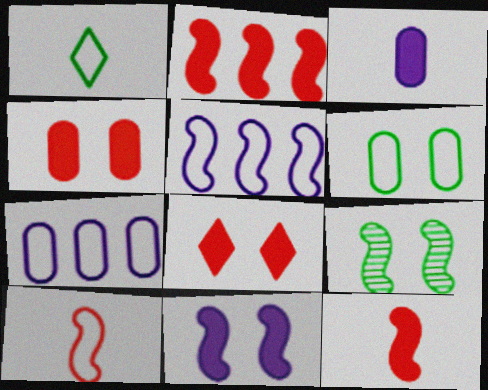[[5, 9, 12]]